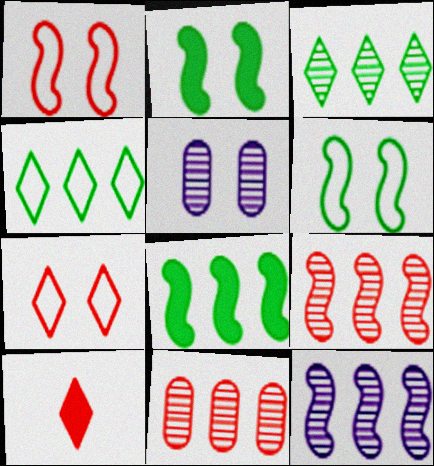[[1, 10, 11], 
[2, 5, 7], 
[3, 11, 12]]